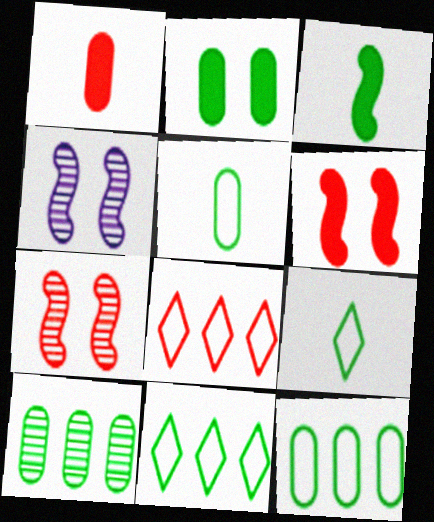[[1, 4, 11], 
[1, 7, 8], 
[2, 5, 10]]